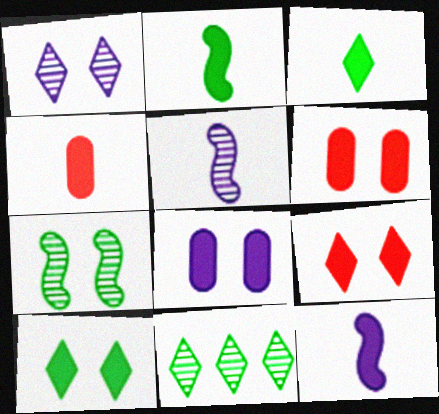[[3, 4, 12]]